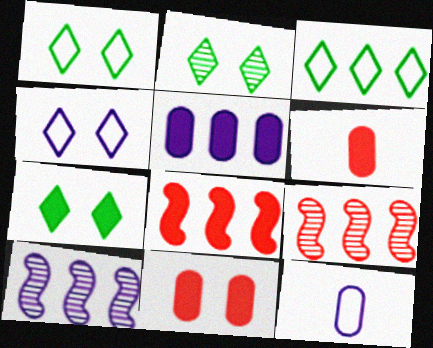[[1, 2, 7], 
[1, 6, 10], 
[2, 8, 12], 
[3, 5, 9], 
[7, 9, 12]]